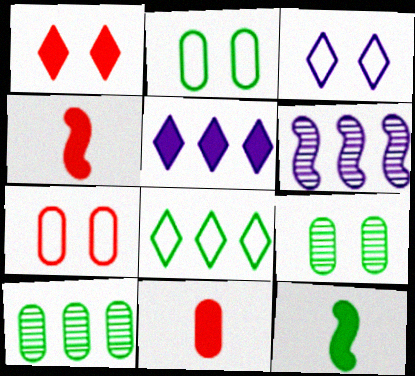[[3, 4, 10], 
[8, 9, 12]]